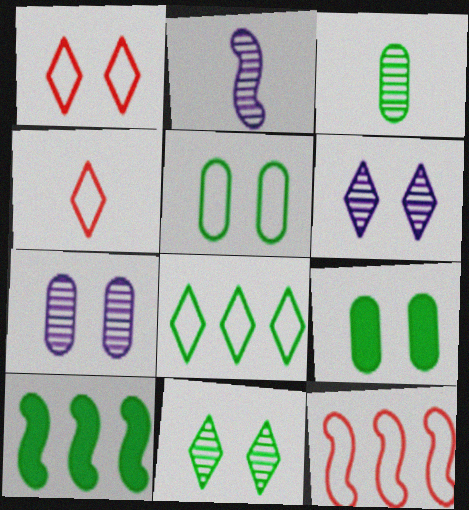[[4, 7, 10]]